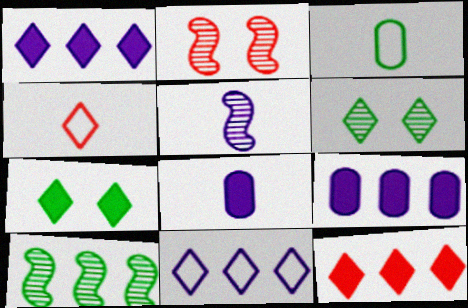[[1, 2, 3], 
[1, 4, 6], 
[2, 5, 10], 
[3, 7, 10]]